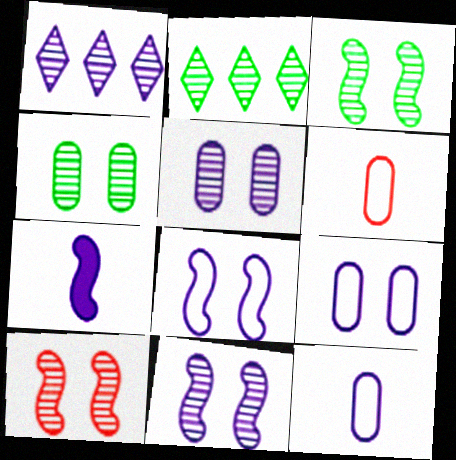[[1, 7, 9], 
[3, 10, 11]]